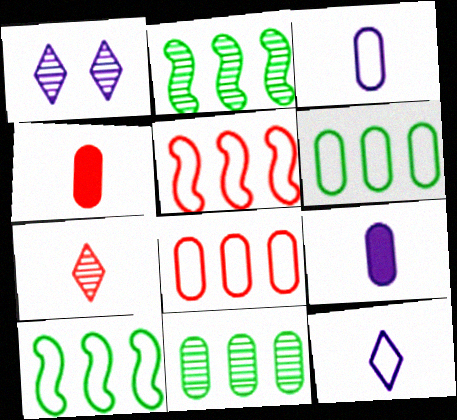[[1, 4, 10]]